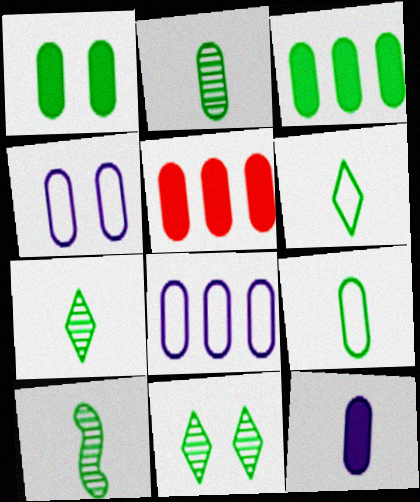[[1, 5, 12], 
[2, 4, 5], 
[2, 7, 10]]